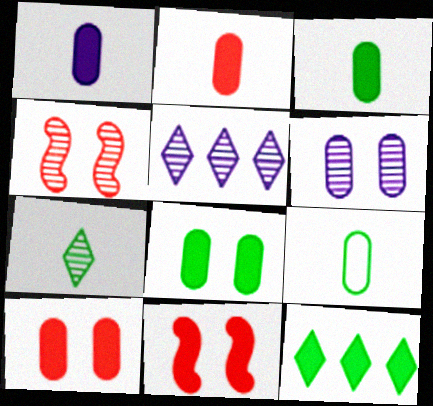[[1, 2, 3], 
[1, 11, 12], 
[5, 9, 11]]